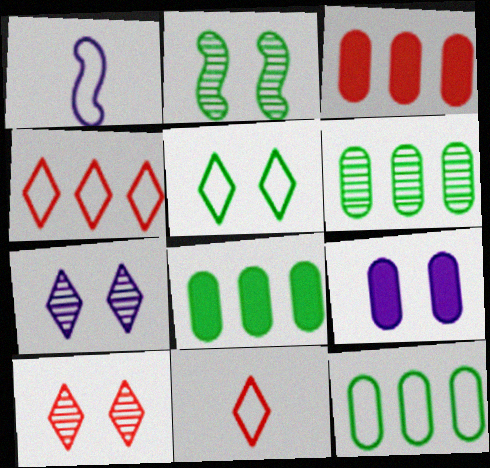[[1, 8, 10], 
[6, 8, 12]]